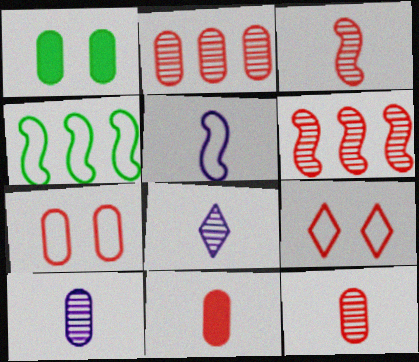[[2, 7, 11], 
[6, 9, 11]]